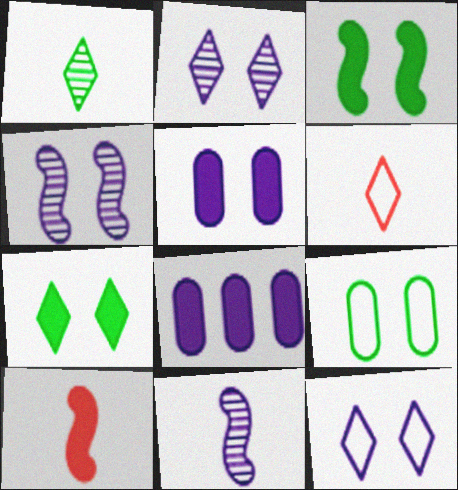[[4, 5, 12], 
[7, 8, 10], 
[8, 11, 12]]